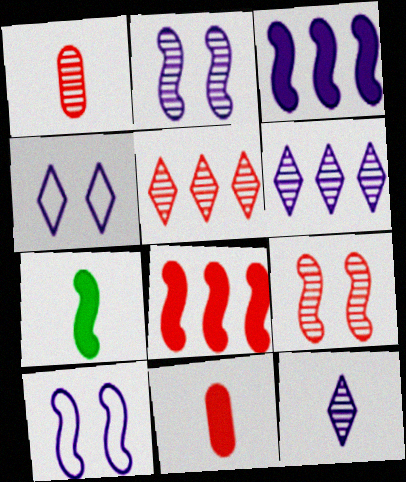[[1, 5, 9]]